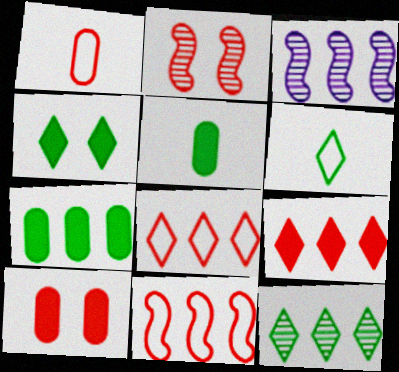[[1, 2, 9], 
[1, 3, 4], 
[3, 6, 10], 
[3, 7, 8], 
[4, 6, 12]]